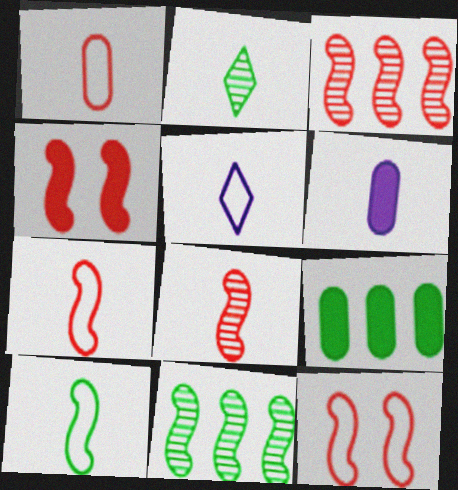[[1, 5, 10], 
[2, 6, 7], 
[3, 4, 7]]